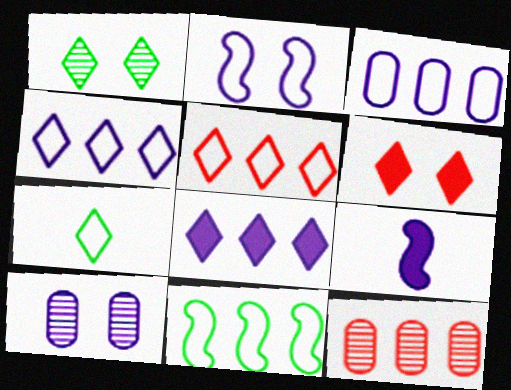[[3, 5, 11], 
[4, 9, 10], 
[8, 11, 12]]